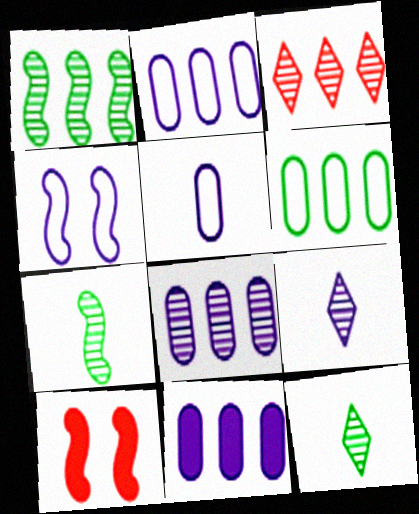[[1, 3, 8], 
[2, 8, 11], 
[2, 10, 12], 
[4, 9, 11], 
[6, 9, 10]]